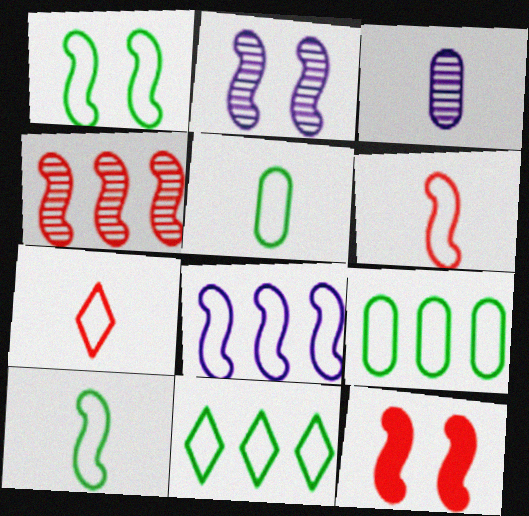[[1, 2, 12], 
[1, 5, 11], 
[1, 6, 8], 
[3, 11, 12], 
[4, 6, 12]]